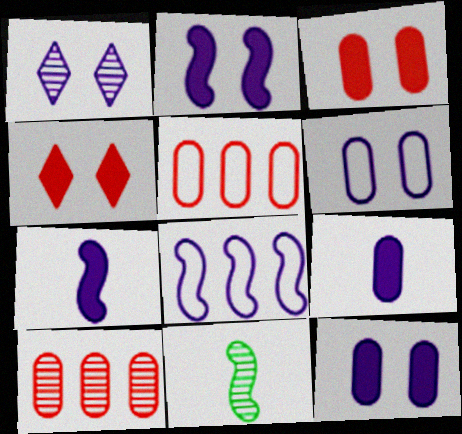[[1, 2, 6], 
[1, 8, 9], 
[1, 10, 11]]